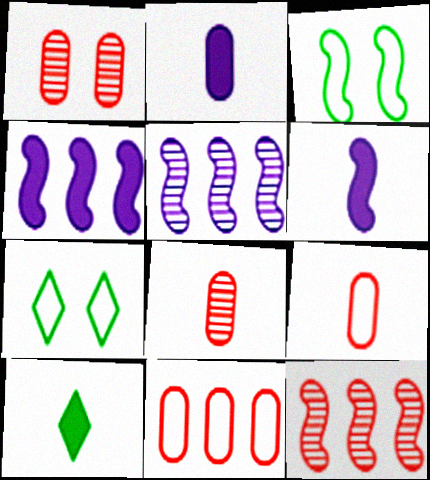[[2, 7, 12], 
[3, 6, 12], 
[4, 7, 8]]